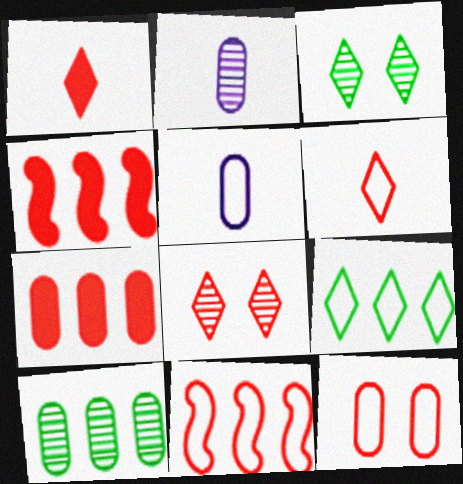[[3, 4, 5], 
[6, 11, 12]]